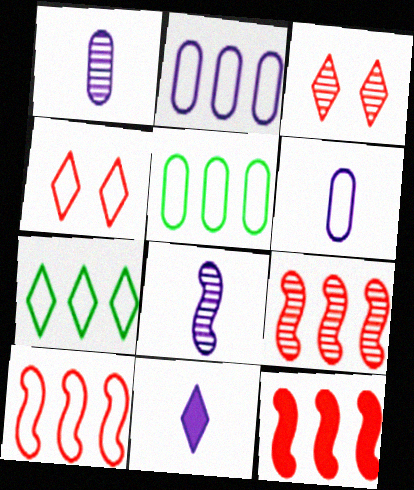[[2, 7, 10], 
[3, 7, 11], 
[6, 8, 11], 
[9, 10, 12]]